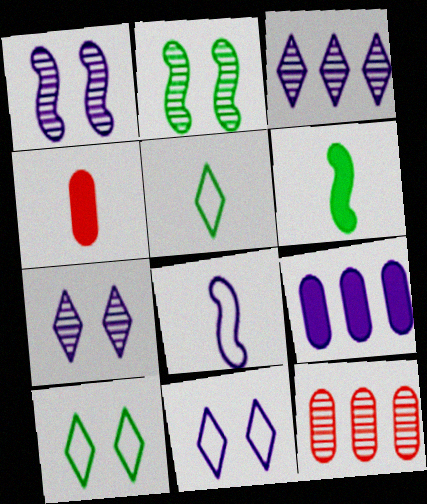[[6, 11, 12], 
[7, 8, 9]]